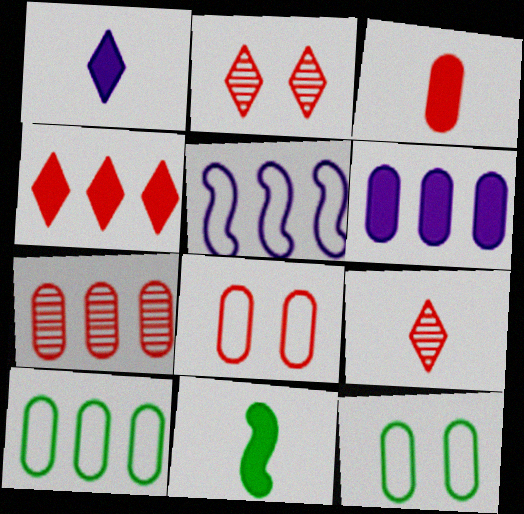[[1, 3, 11], 
[3, 7, 8], 
[6, 7, 10]]